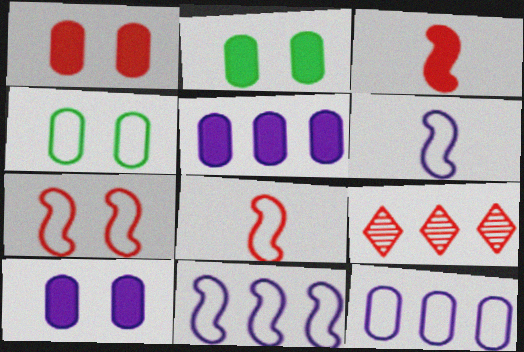[[1, 2, 10], 
[1, 8, 9], 
[2, 6, 9]]